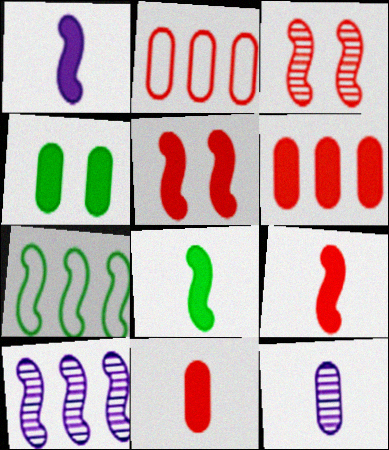[[1, 3, 7], 
[1, 8, 9], 
[2, 4, 12]]